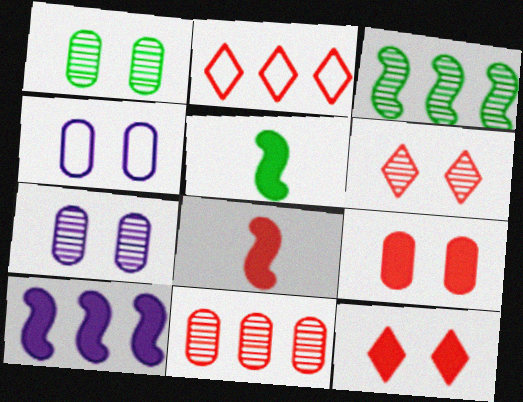[[1, 4, 9], 
[2, 5, 7]]